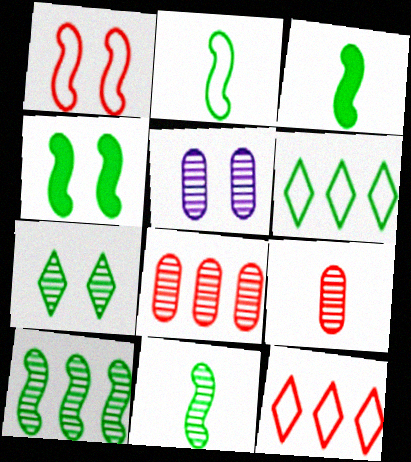[[2, 3, 11], 
[2, 4, 10], 
[3, 5, 12]]